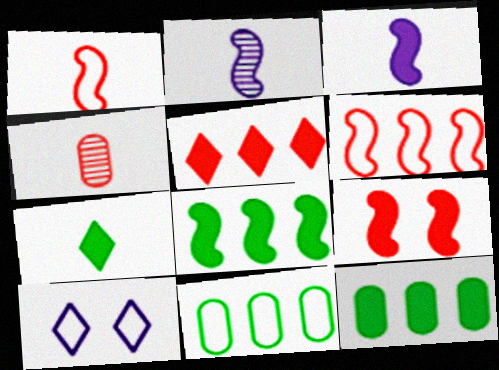[[1, 10, 11], 
[3, 8, 9], 
[4, 8, 10]]